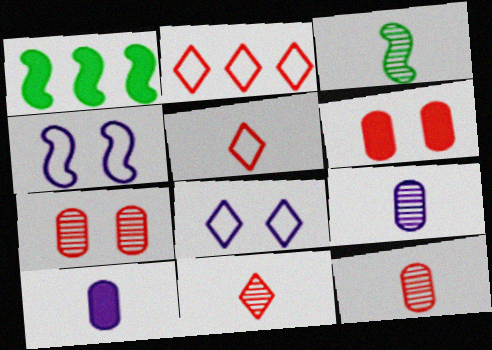[[1, 8, 12], 
[3, 5, 10], 
[3, 9, 11]]